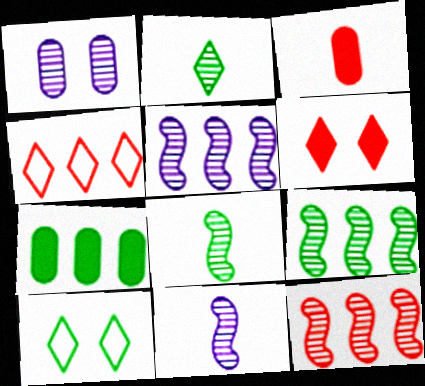[[1, 2, 12], 
[3, 5, 10], 
[4, 5, 7], 
[5, 9, 12], 
[7, 8, 10]]